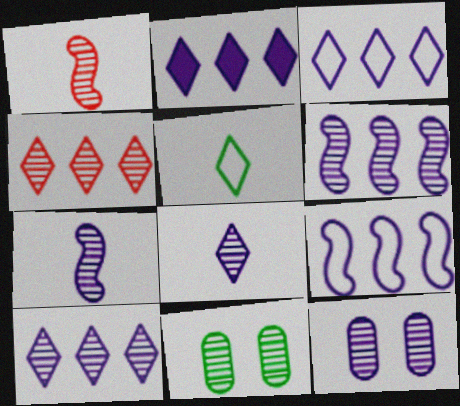[[1, 10, 11], 
[2, 3, 10], 
[4, 7, 11], 
[6, 8, 12], 
[7, 10, 12]]